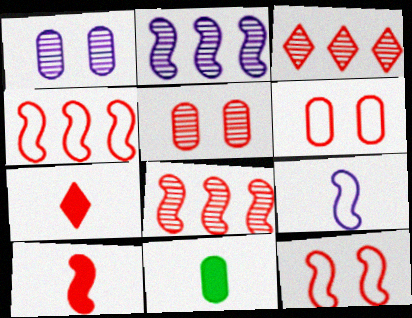[[3, 6, 10], 
[4, 5, 7], 
[6, 7, 8], 
[8, 10, 12]]